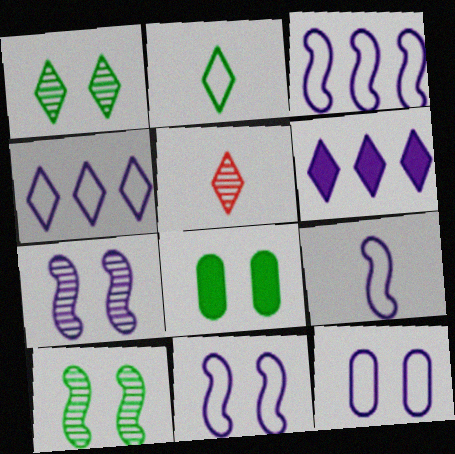[[3, 5, 8], 
[3, 9, 11], 
[4, 9, 12]]